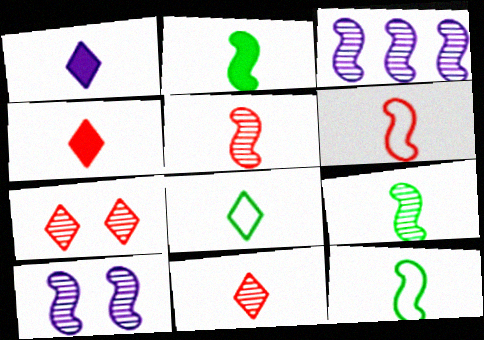[[1, 8, 11], 
[2, 9, 12]]